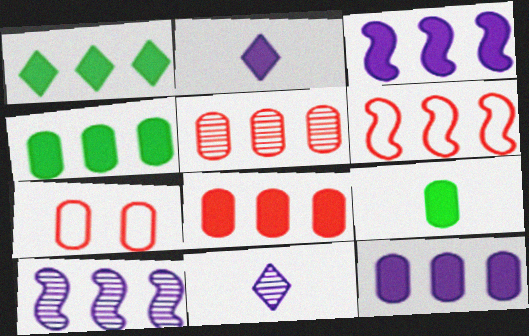[[1, 3, 8], 
[4, 8, 12]]